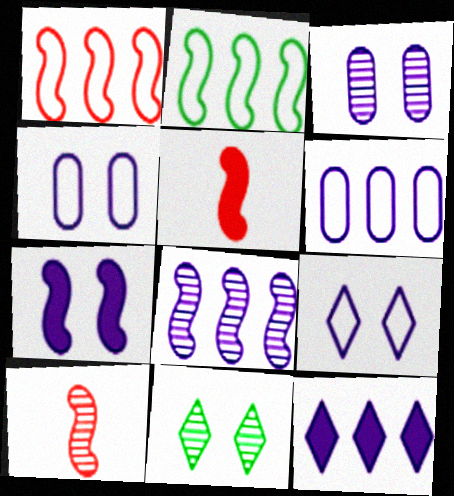[[2, 7, 10], 
[3, 7, 9], 
[5, 6, 11], 
[6, 8, 12]]